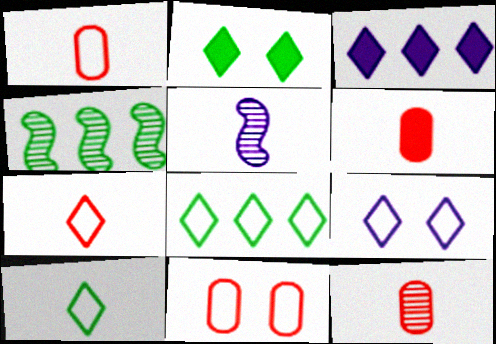[[1, 6, 12], 
[4, 6, 9], 
[5, 6, 10], 
[7, 8, 9]]